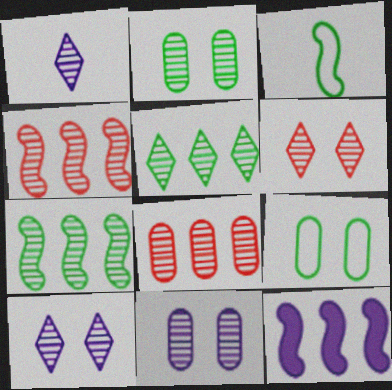[[1, 2, 4], 
[1, 5, 6]]